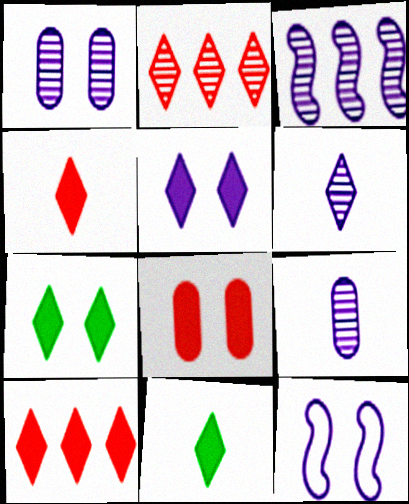[[1, 3, 6], 
[1, 5, 12], 
[5, 10, 11]]